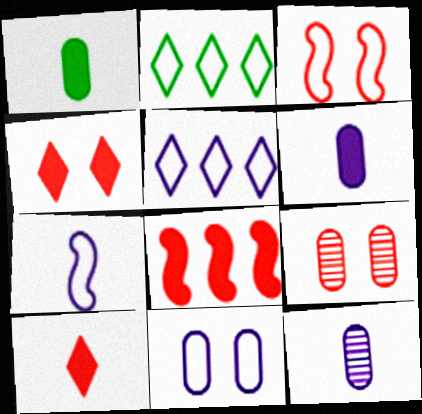[[3, 4, 9], 
[5, 7, 11]]